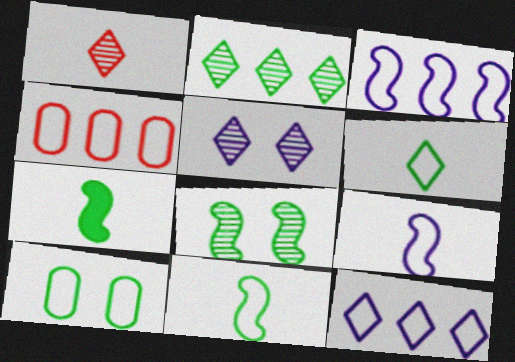[[1, 2, 5], 
[2, 7, 10], 
[4, 5, 7]]